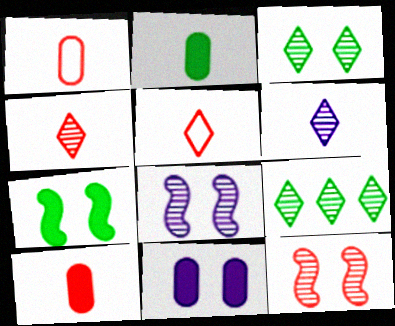[]